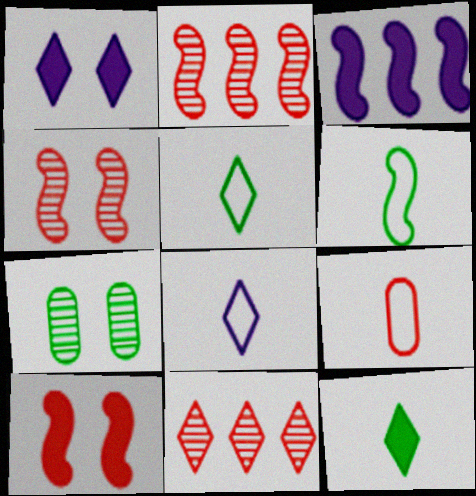[[1, 5, 11], 
[3, 4, 6], 
[6, 8, 9], 
[9, 10, 11]]